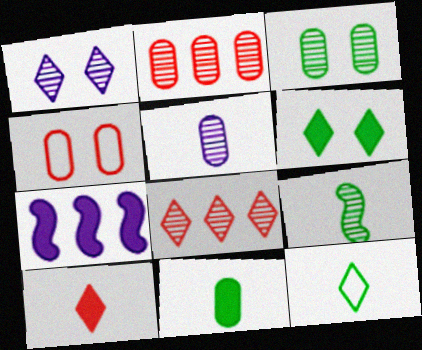[[1, 2, 9], 
[2, 3, 5], 
[9, 11, 12]]